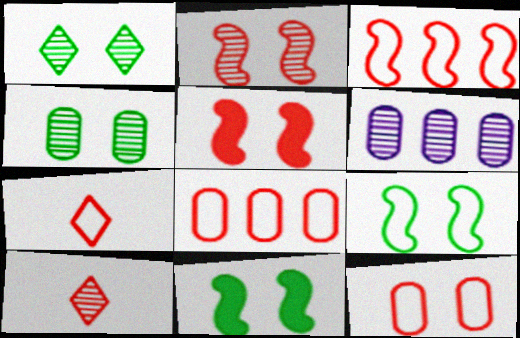[[3, 7, 12], 
[5, 8, 10], 
[6, 7, 11]]